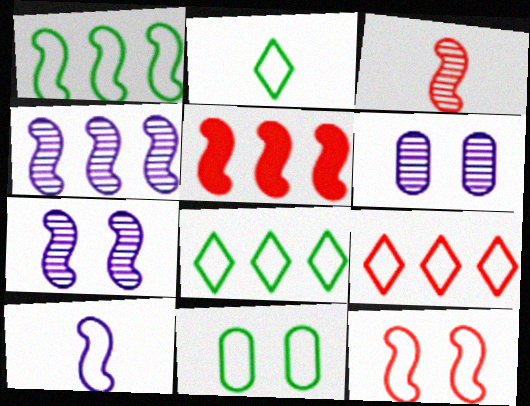[[1, 2, 11], 
[1, 4, 5], 
[1, 10, 12], 
[2, 5, 6], 
[3, 5, 12], 
[9, 10, 11]]